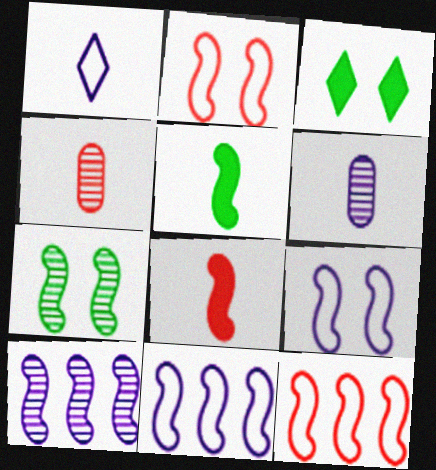[[1, 4, 5], 
[2, 5, 10], 
[3, 4, 11], 
[3, 6, 12], 
[7, 8, 11]]